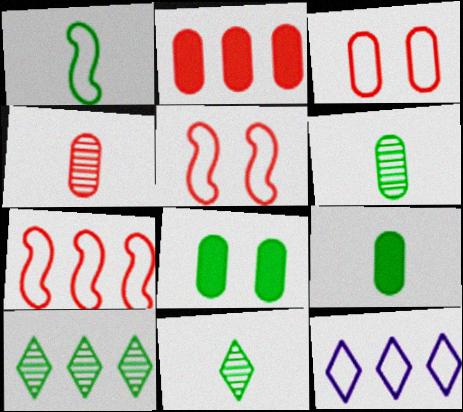[[1, 3, 12], 
[1, 8, 10], 
[1, 9, 11], 
[2, 3, 4]]